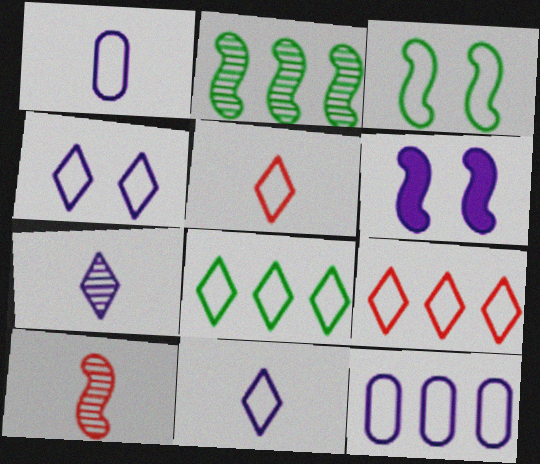[[1, 3, 9], 
[3, 5, 12], 
[4, 5, 8], 
[6, 7, 12]]